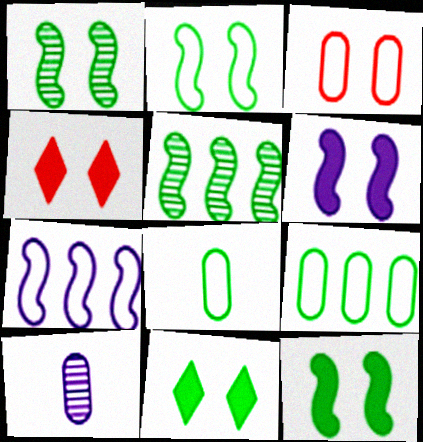[[1, 2, 12], 
[5, 8, 11]]